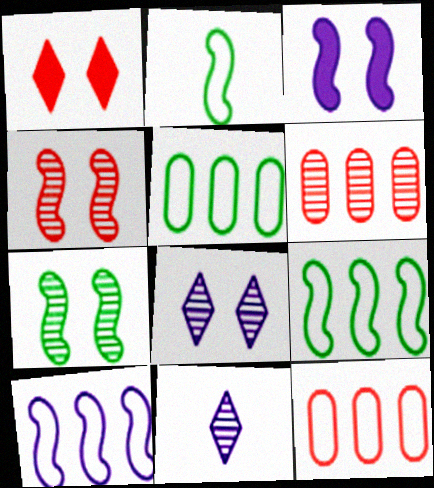[[6, 7, 11]]